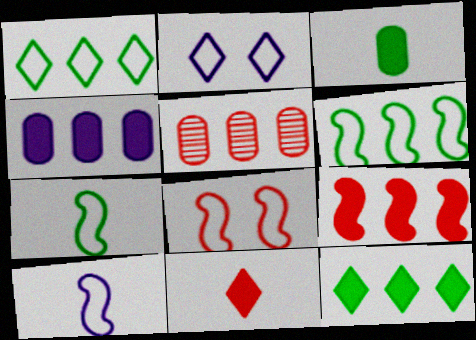[[4, 9, 12], 
[5, 8, 11], 
[6, 8, 10]]